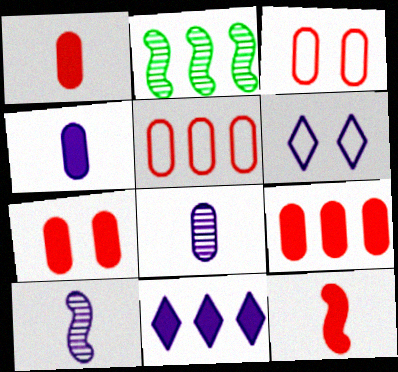[[1, 2, 6], 
[1, 7, 9], 
[2, 5, 11]]